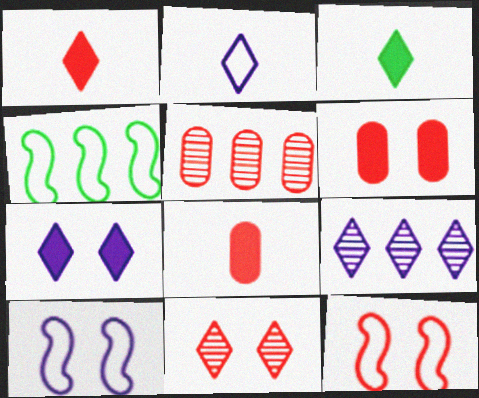[[1, 5, 12], 
[2, 7, 9], 
[3, 5, 10], 
[6, 11, 12]]